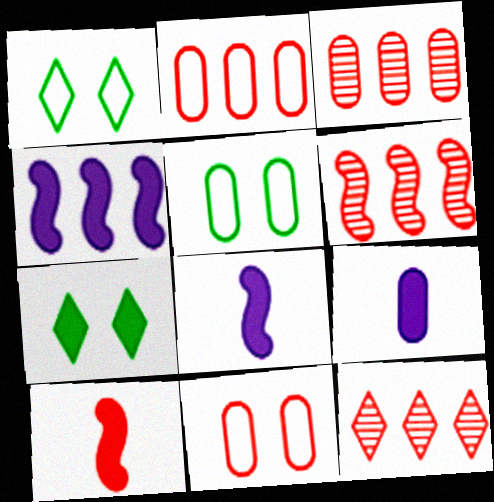[[1, 3, 8], 
[1, 6, 9], 
[3, 5, 9], 
[3, 6, 12], 
[5, 8, 12], 
[10, 11, 12]]